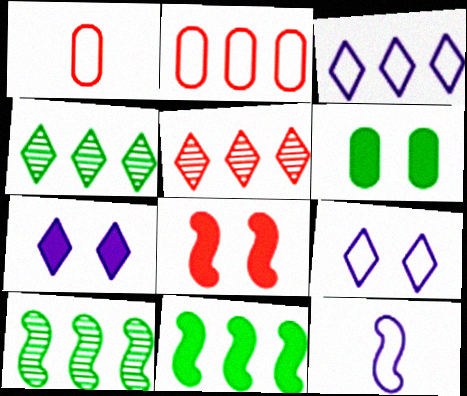[[1, 5, 8], 
[1, 7, 10], 
[5, 6, 12], 
[6, 7, 8], 
[8, 10, 12]]